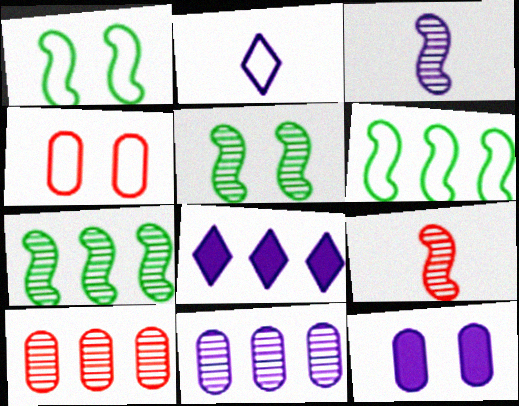[[2, 4, 6], 
[6, 8, 10]]